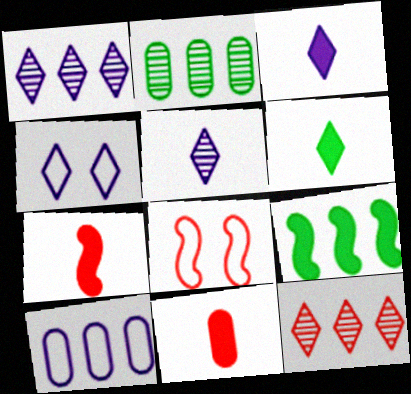[[1, 3, 4], 
[2, 3, 8], 
[2, 4, 7], 
[4, 6, 12], 
[8, 11, 12], 
[9, 10, 12]]